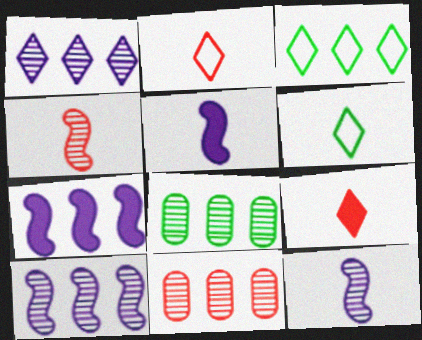[[3, 7, 11]]